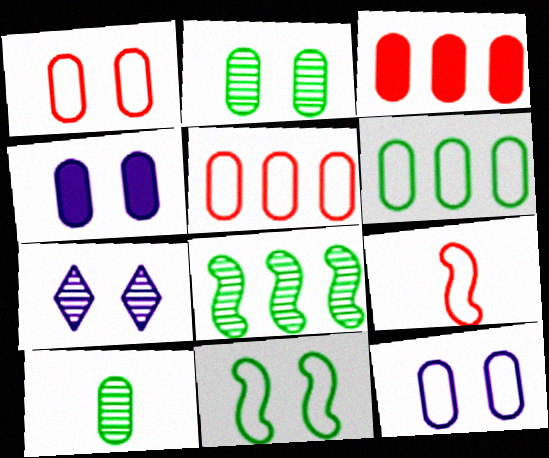[[1, 2, 4], 
[3, 10, 12], 
[4, 5, 10]]